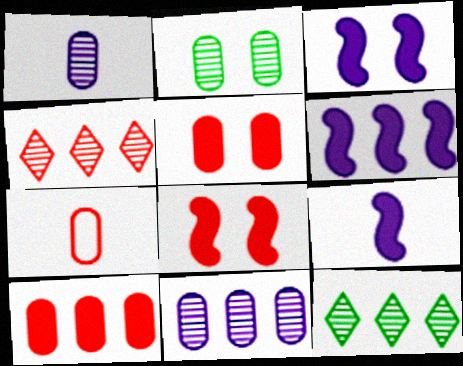[[3, 6, 9], 
[3, 7, 12], 
[4, 7, 8]]